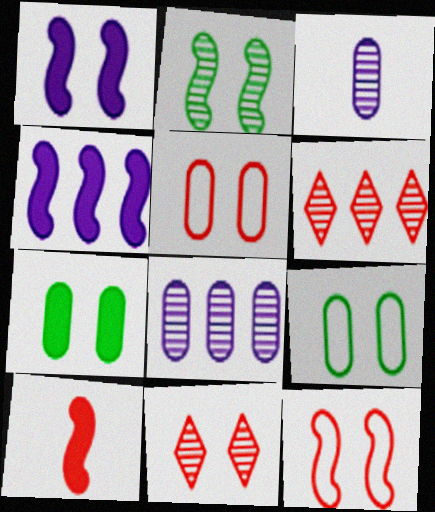[[1, 2, 12], 
[1, 9, 11], 
[2, 3, 6], 
[5, 6, 10]]